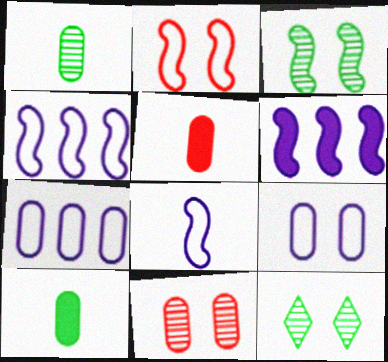[[4, 5, 12], 
[7, 10, 11]]